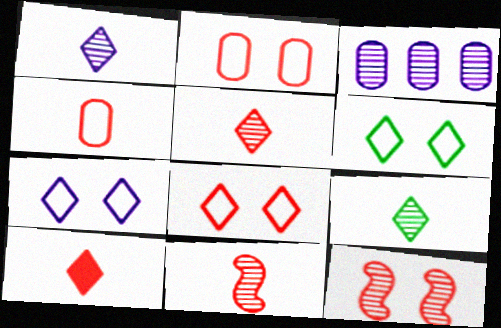[[1, 5, 9], 
[3, 9, 12], 
[4, 10, 11], 
[6, 7, 8]]